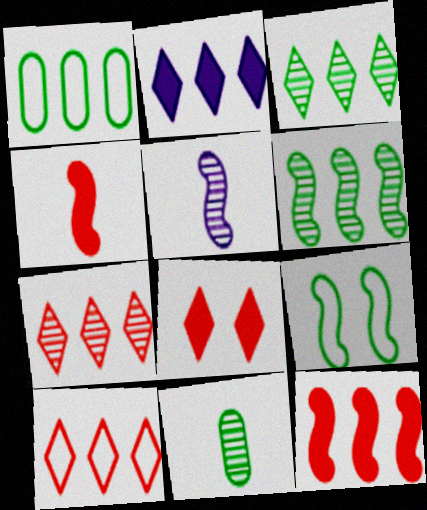[[1, 5, 8], 
[2, 3, 10], 
[5, 9, 12]]